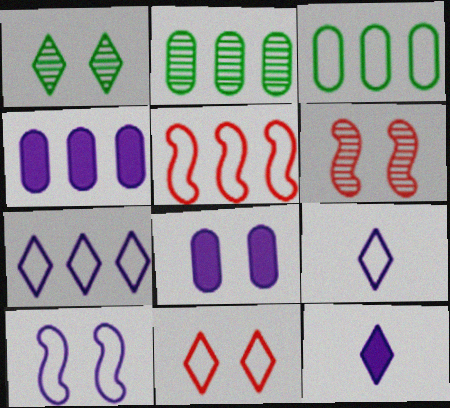[[3, 5, 7], 
[3, 6, 12]]